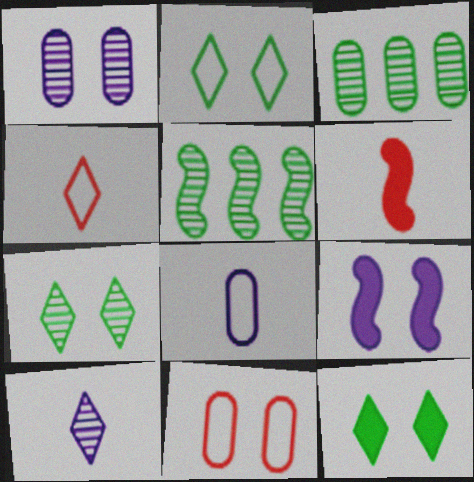[[2, 7, 12], 
[3, 4, 9], 
[7, 9, 11]]